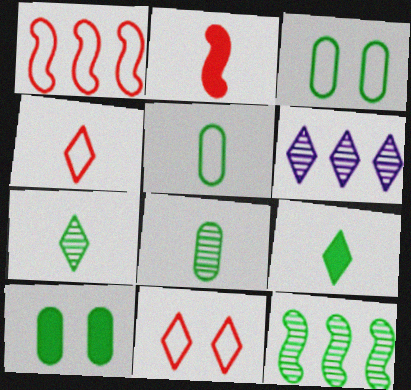[[2, 3, 6], 
[3, 9, 12], 
[6, 9, 11]]